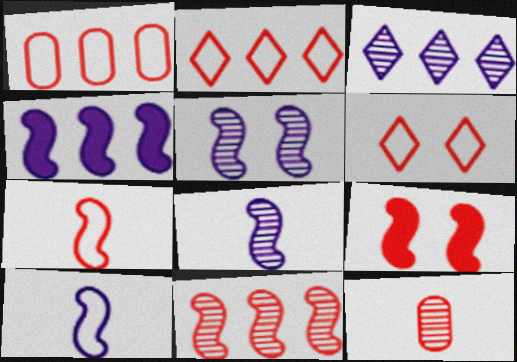[[1, 6, 7], 
[2, 9, 12], 
[4, 5, 10], 
[7, 9, 11]]